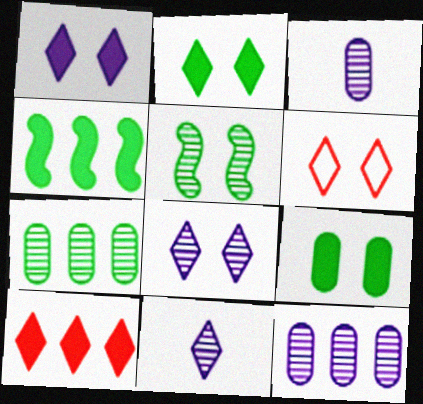[[2, 6, 8], 
[3, 4, 6]]